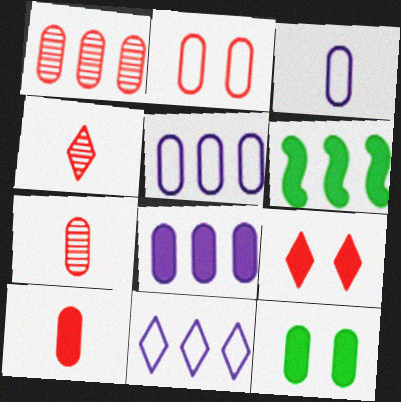[[1, 2, 10], 
[1, 3, 12], 
[1, 6, 11], 
[5, 7, 12], 
[8, 10, 12]]